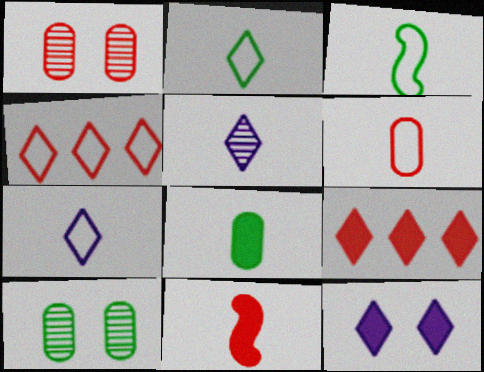[[1, 4, 11], 
[3, 6, 7]]